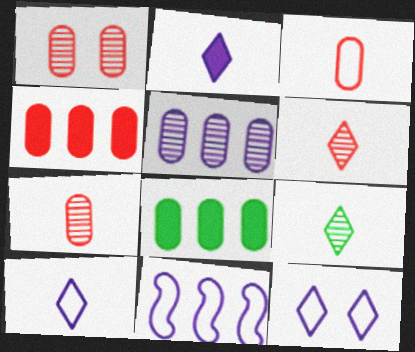[[1, 3, 4]]